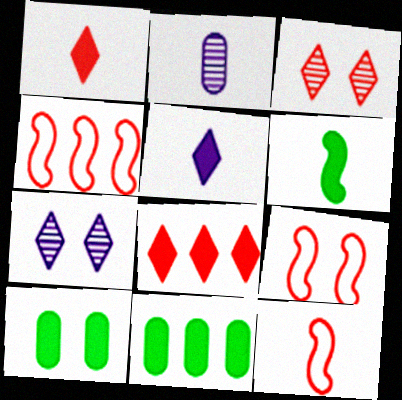[[4, 9, 12], 
[7, 9, 10], 
[7, 11, 12]]